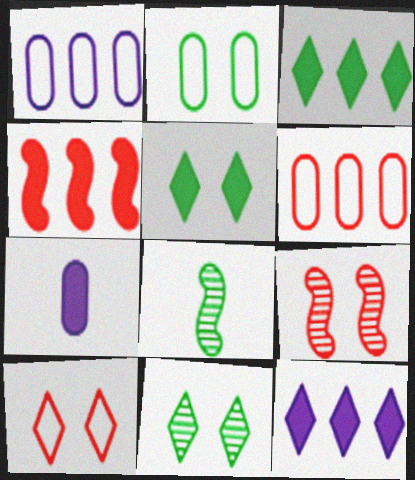[[2, 3, 8], 
[4, 5, 7]]